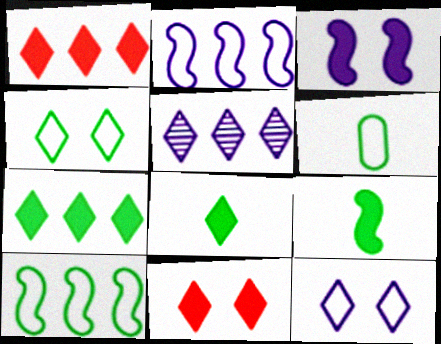[[4, 6, 10]]